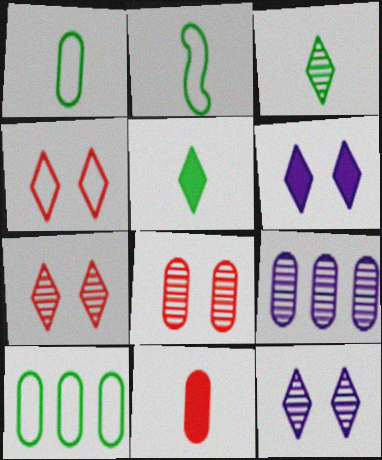[]